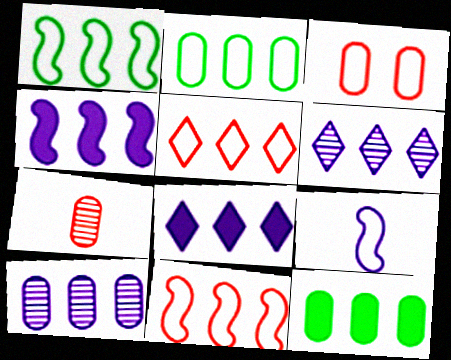[[6, 11, 12]]